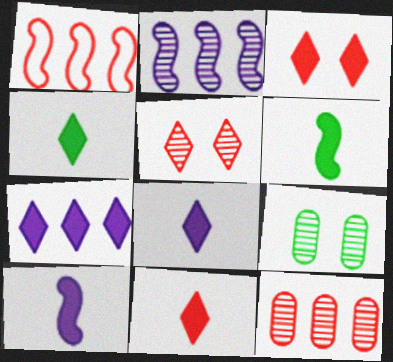[[1, 8, 9], 
[3, 4, 7], 
[4, 8, 11]]